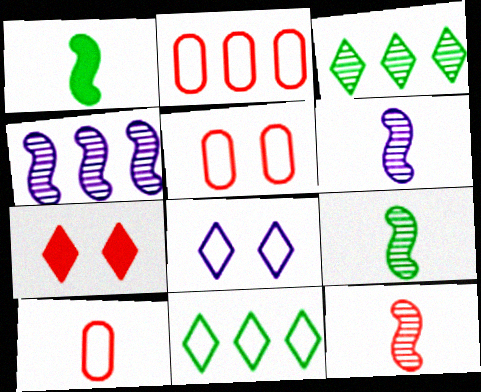[[2, 5, 10], 
[2, 7, 12], 
[6, 9, 12]]